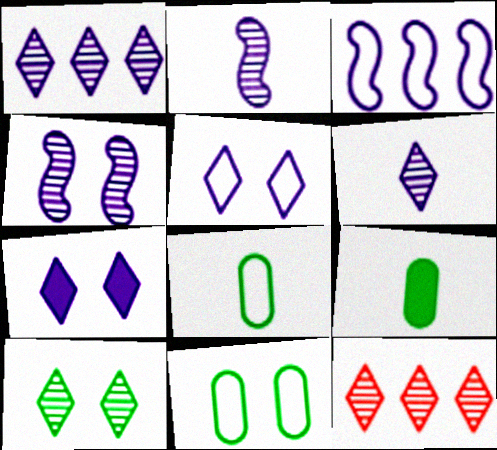[[6, 10, 12]]